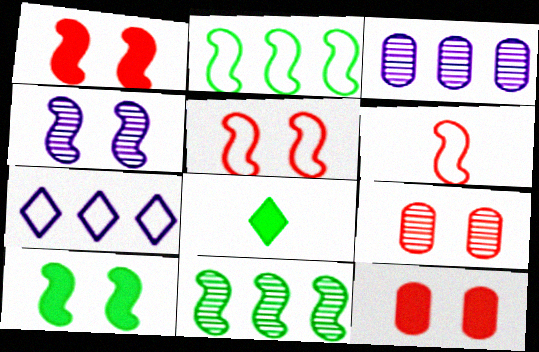[[3, 5, 8], 
[4, 5, 10]]